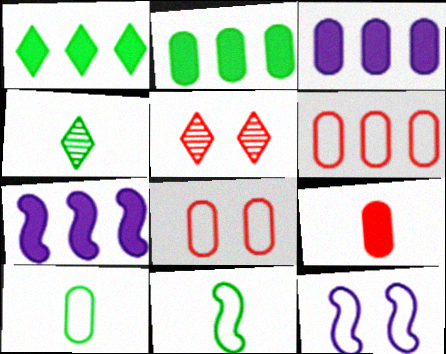[[3, 5, 11], 
[4, 7, 8], 
[5, 7, 10]]